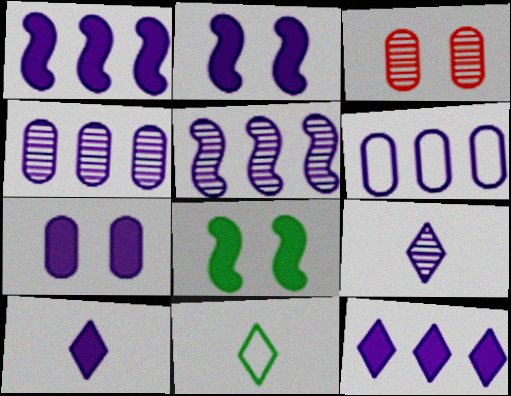[[1, 3, 11], 
[1, 7, 10], 
[2, 6, 9], 
[5, 6, 12]]